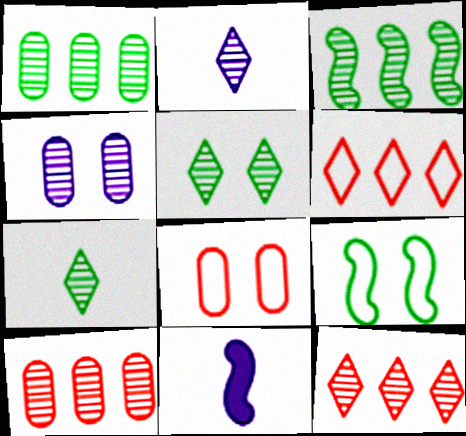[[2, 5, 12]]